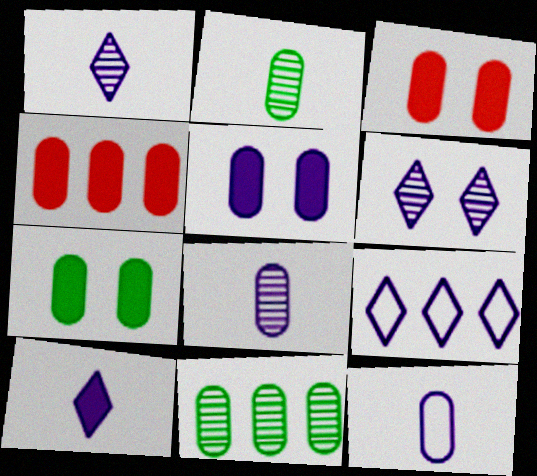[[3, 5, 7], 
[3, 11, 12], 
[6, 9, 10]]